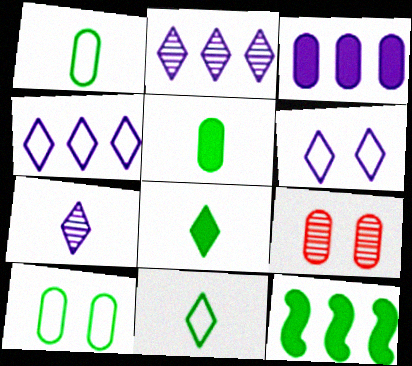[[1, 3, 9]]